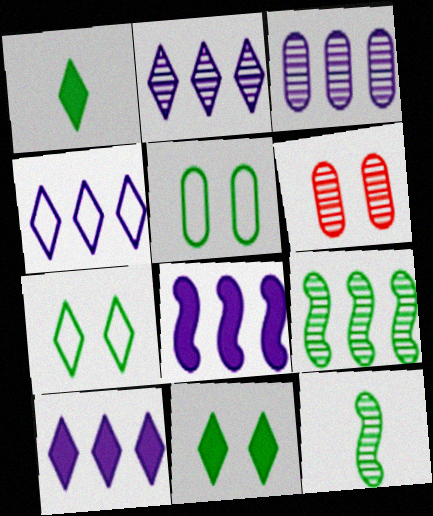[[1, 5, 9], 
[2, 4, 10], 
[2, 6, 12], 
[3, 4, 8]]